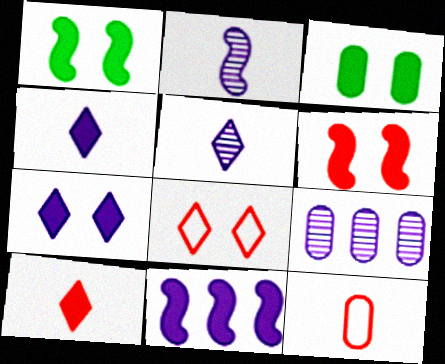[[3, 6, 7], 
[3, 9, 12], 
[3, 10, 11]]